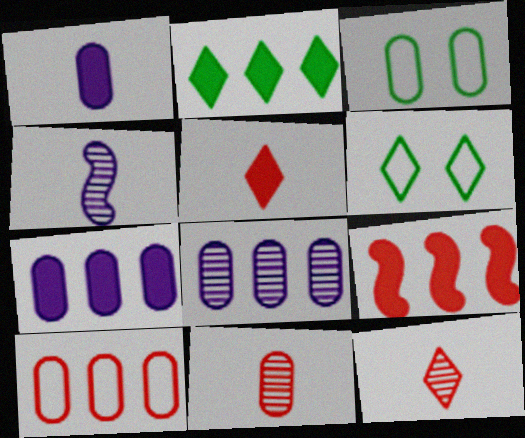[[2, 7, 9], 
[3, 7, 11]]